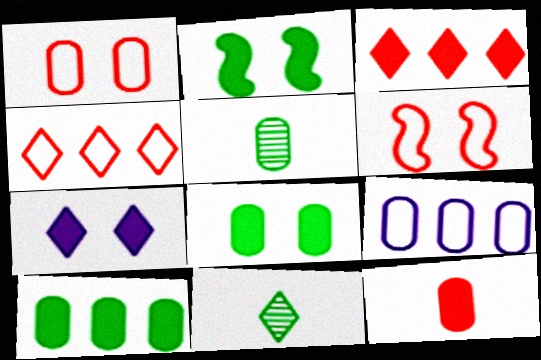[[4, 7, 11]]